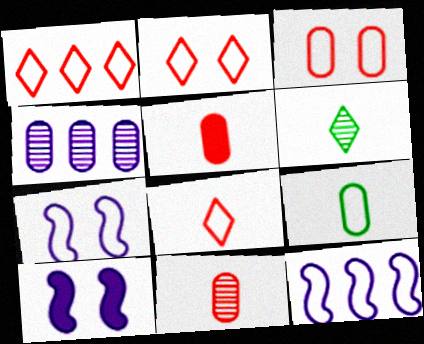[[1, 2, 8], 
[1, 7, 9], 
[2, 9, 12]]